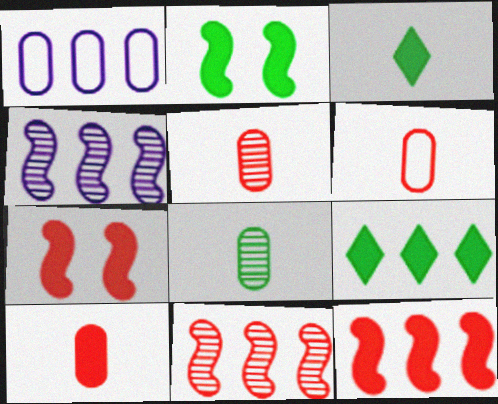[[1, 9, 11], 
[5, 6, 10]]